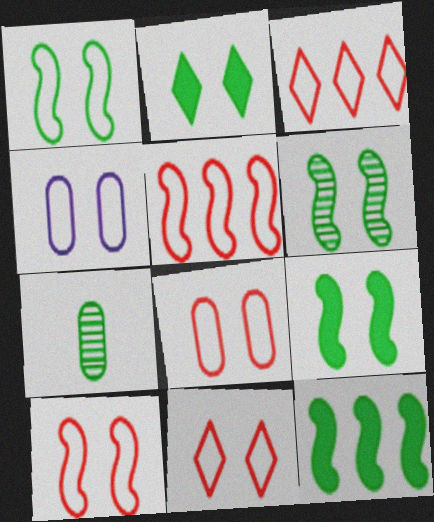[[1, 4, 11], 
[1, 6, 9], 
[8, 10, 11]]